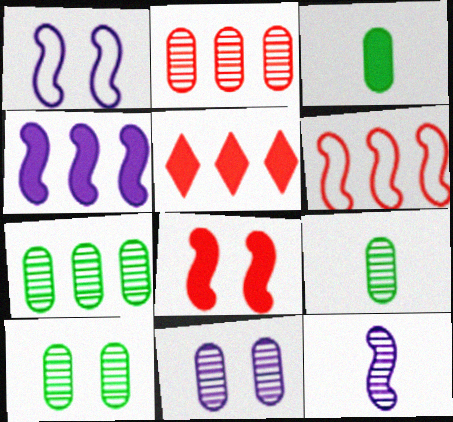[[1, 4, 12], 
[1, 5, 9], 
[2, 5, 6], 
[2, 9, 11], 
[7, 9, 10]]